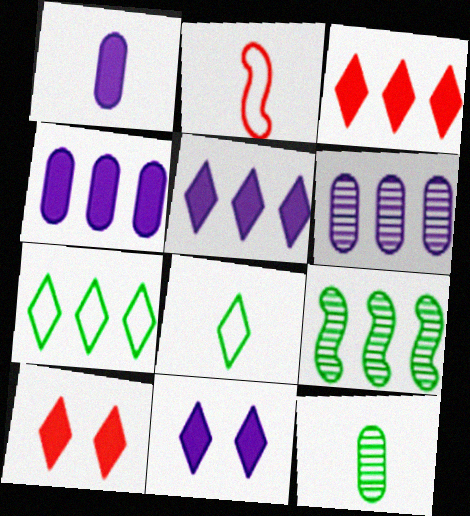[]